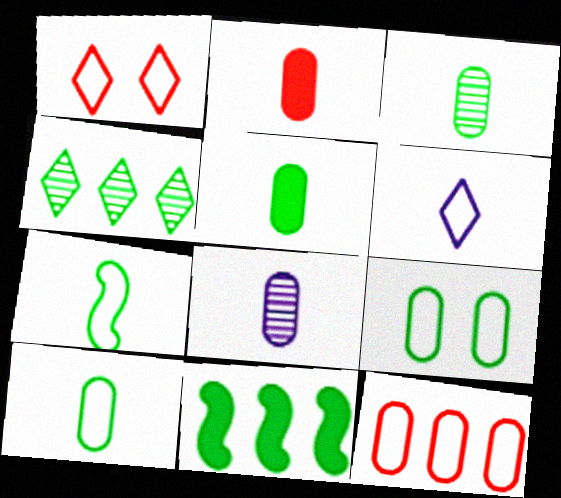[[1, 8, 11], 
[2, 8, 10], 
[3, 5, 10]]